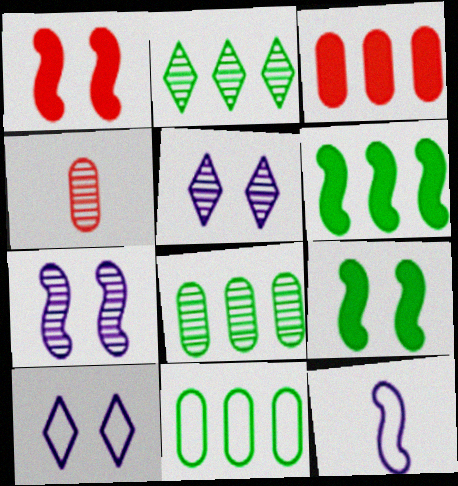[[2, 4, 7], 
[2, 6, 11], 
[4, 6, 10]]